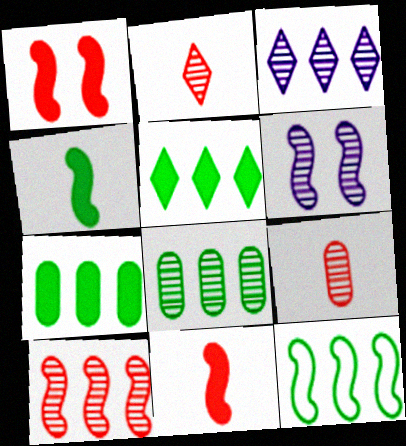[[2, 6, 8], 
[3, 8, 10], 
[5, 8, 12], 
[6, 11, 12]]